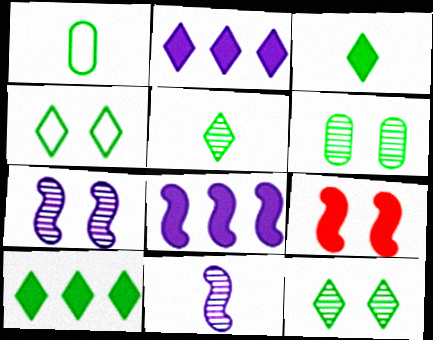[[4, 5, 10]]